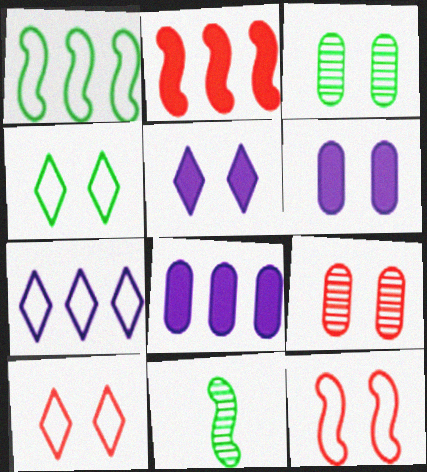[[3, 5, 12], 
[8, 10, 11]]